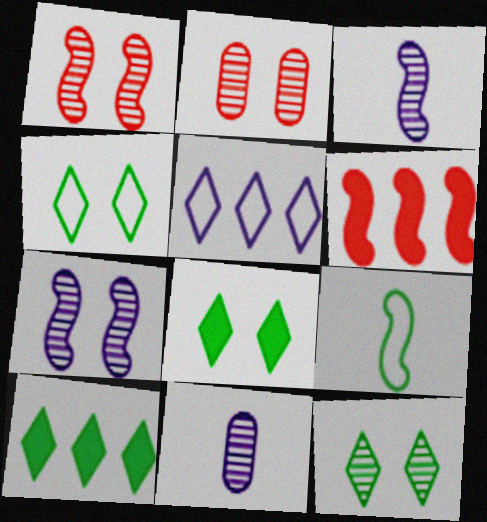[[2, 7, 12], 
[4, 6, 11], 
[4, 8, 12], 
[6, 7, 9]]